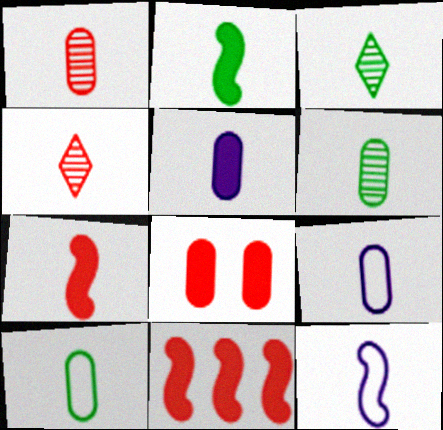[[1, 5, 10], 
[2, 3, 10], 
[2, 4, 9], 
[3, 7, 9]]